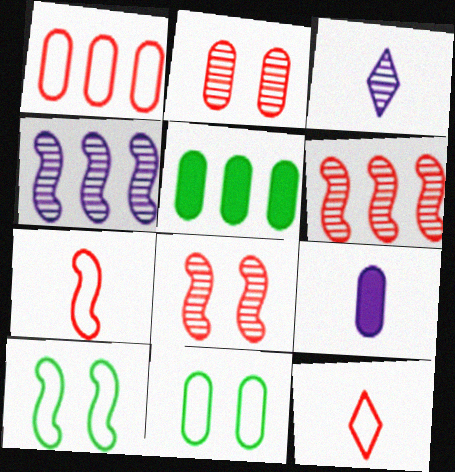[]